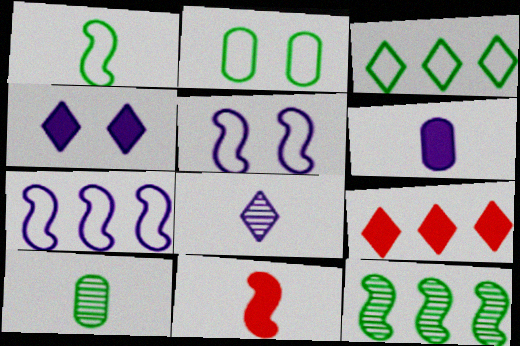[[1, 2, 3], 
[5, 9, 10], 
[5, 11, 12]]